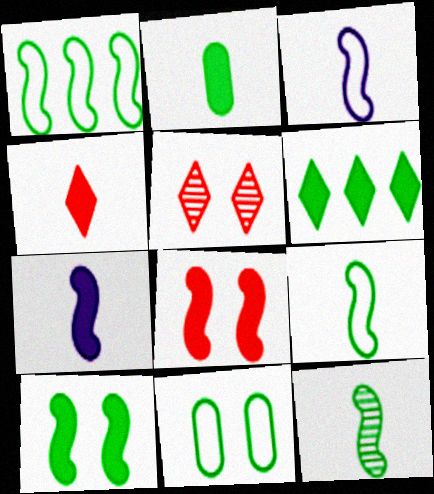[[1, 10, 12], 
[2, 4, 7], 
[2, 6, 10], 
[6, 11, 12]]